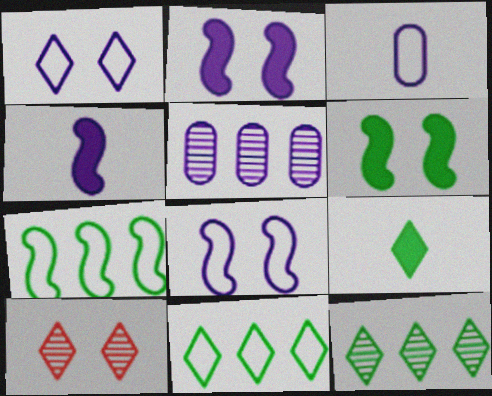[[1, 4, 5]]